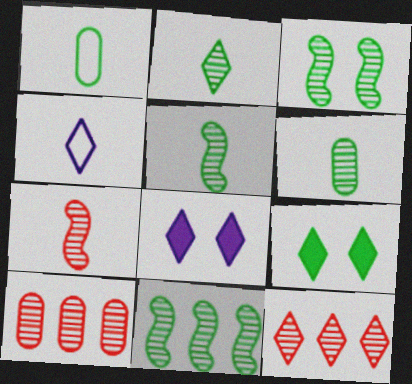[[1, 9, 11], 
[2, 5, 6], 
[3, 5, 11], 
[4, 9, 12]]